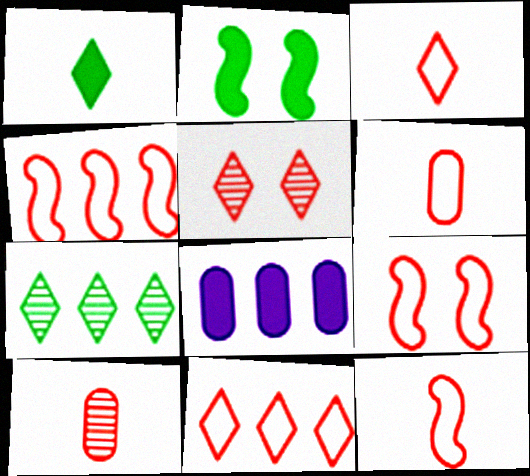[[3, 6, 12], 
[4, 7, 8], 
[4, 9, 12], 
[6, 9, 11]]